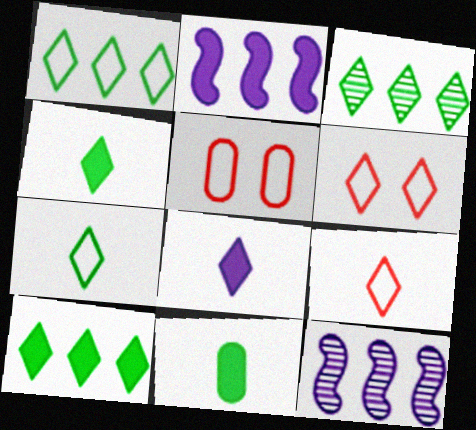[[1, 3, 10], 
[3, 6, 8], 
[4, 5, 12], 
[6, 11, 12]]